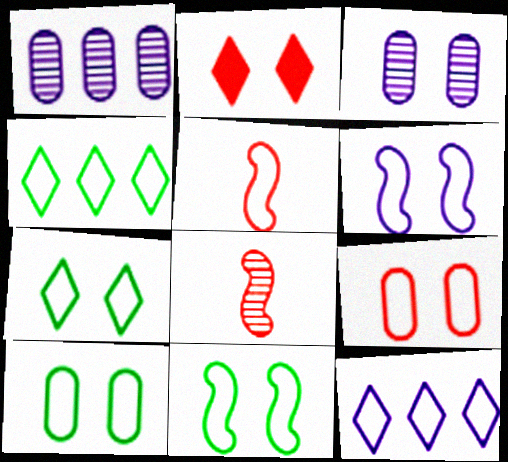[[2, 3, 11], 
[5, 10, 12], 
[6, 7, 9], 
[7, 10, 11]]